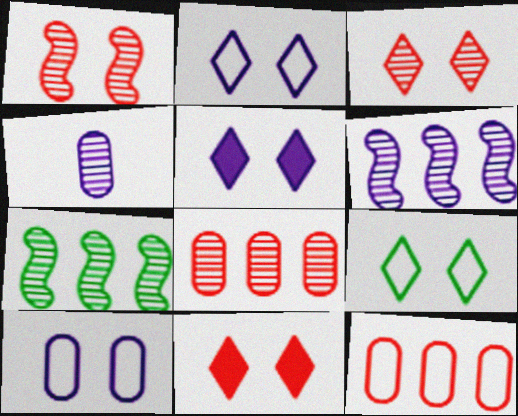[[3, 4, 7], 
[3, 5, 9]]